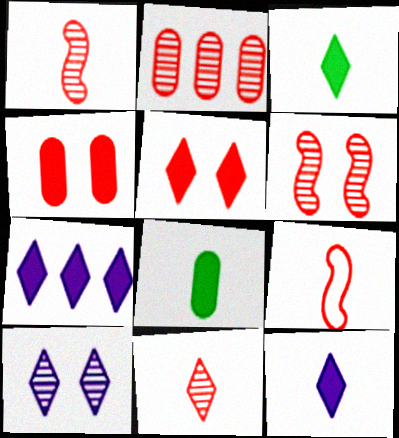[[2, 5, 9], 
[2, 6, 11], 
[3, 5, 7]]